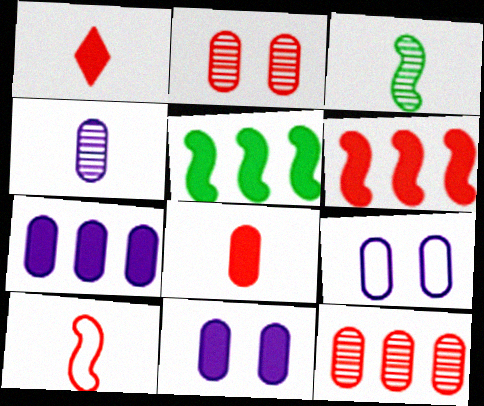[[1, 5, 11], 
[4, 7, 9]]